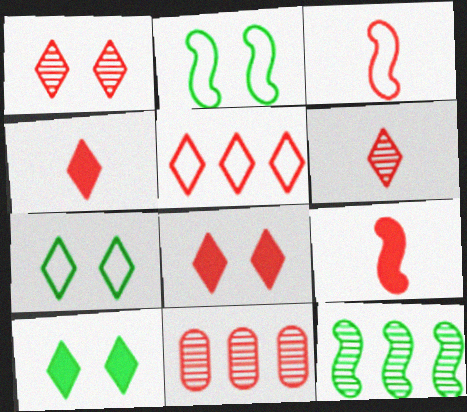[[1, 4, 5], 
[3, 8, 11], 
[5, 6, 8]]